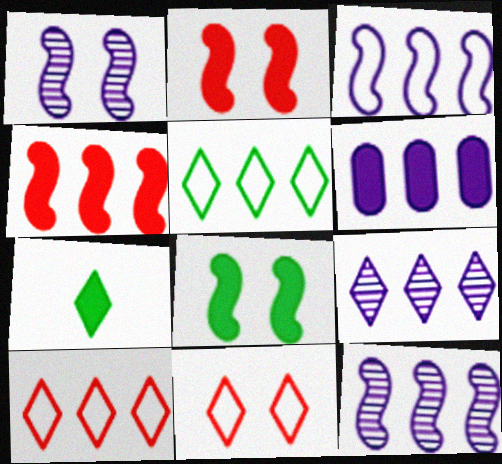[[2, 6, 7], 
[3, 6, 9], 
[7, 9, 11]]